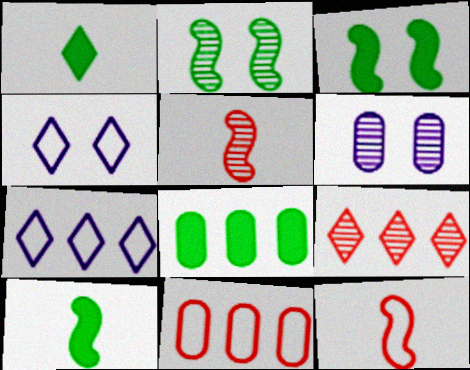[[1, 3, 8], 
[1, 4, 9], 
[4, 5, 8]]